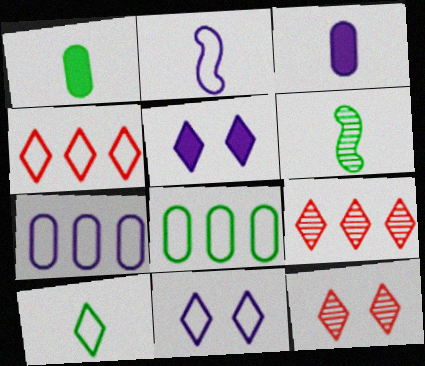[[1, 6, 10], 
[2, 7, 11], 
[4, 10, 11], 
[5, 9, 10]]